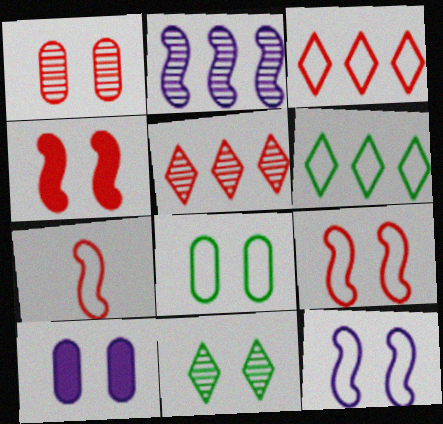[[1, 8, 10], 
[9, 10, 11]]